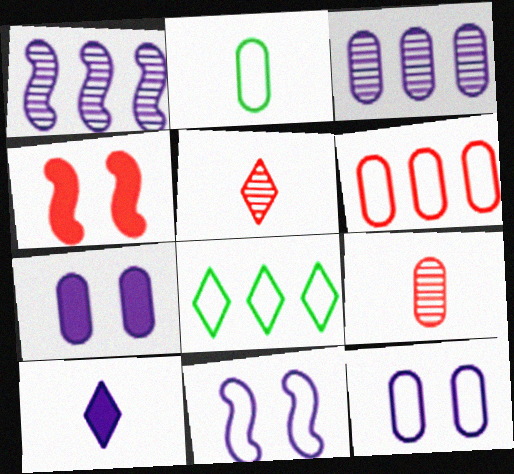[[1, 10, 12], 
[2, 6, 12], 
[3, 10, 11], 
[4, 5, 6]]